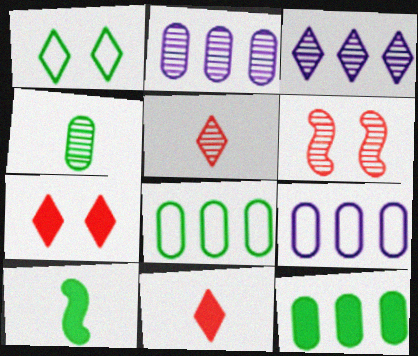[[1, 3, 11], 
[3, 4, 6]]